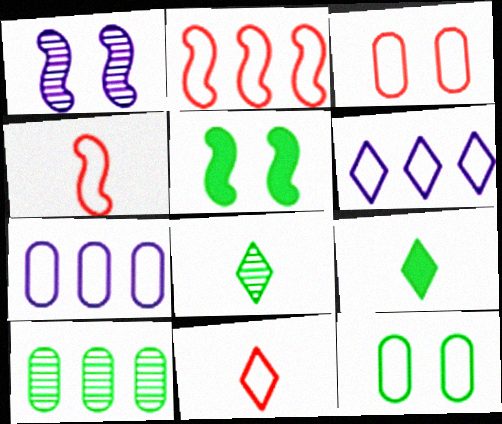[[2, 3, 11], 
[4, 6, 12]]